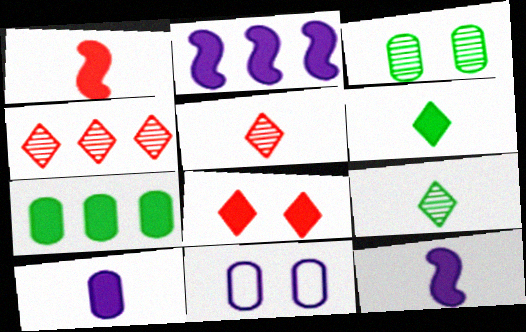[[1, 6, 10], 
[7, 8, 12]]